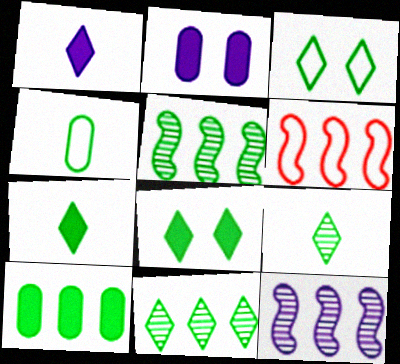[[2, 6, 9], 
[3, 7, 11], 
[4, 5, 8]]